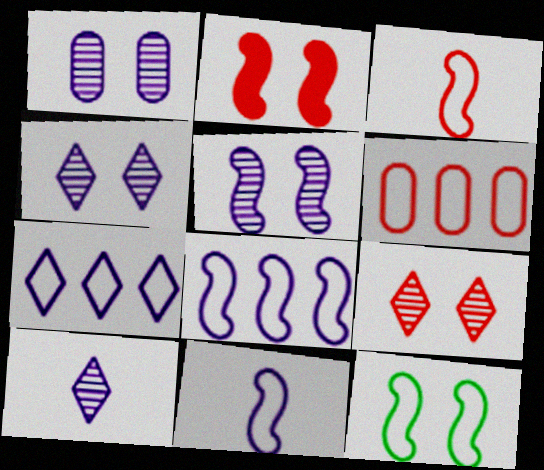[[1, 4, 5], 
[2, 5, 12], 
[3, 8, 12]]